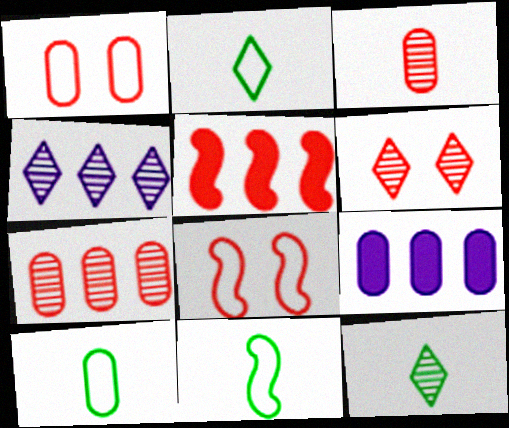[[2, 10, 11], 
[4, 6, 12], 
[6, 9, 11], 
[8, 9, 12]]